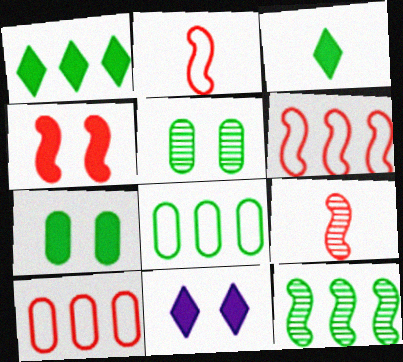[[1, 8, 12], 
[4, 6, 9], 
[4, 7, 11], 
[8, 9, 11]]